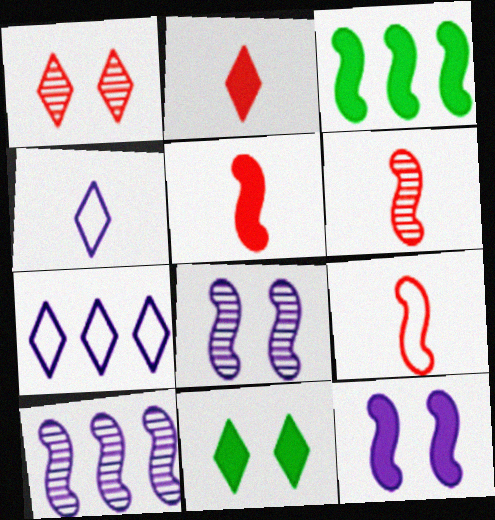[[3, 5, 12], 
[3, 8, 9], 
[5, 6, 9]]